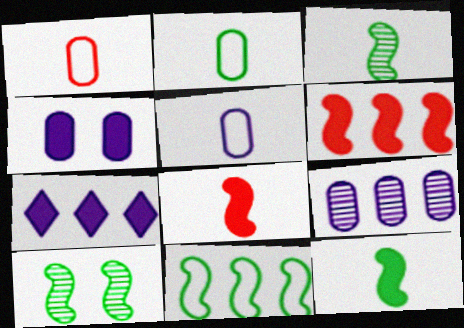[[1, 2, 5], 
[1, 7, 10], 
[4, 5, 9], 
[10, 11, 12]]